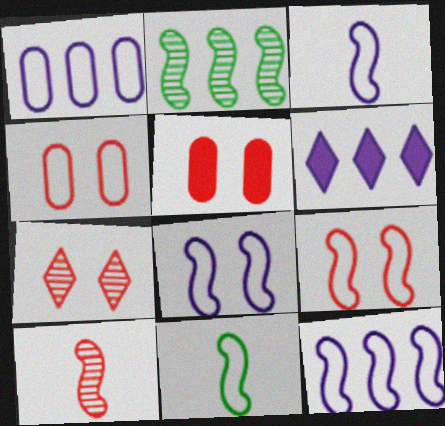[[3, 8, 12], 
[5, 7, 9], 
[9, 11, 12]]